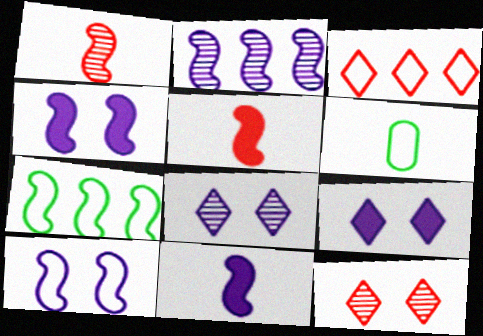[[1, 4, 7], 
[2, 10, 11], 
[3, 6, 10]]